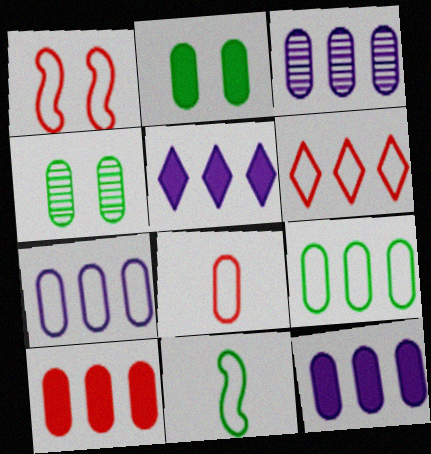[[1, 6, 8], 
[2, 3, 8], 
[3, 7, 12], 
[3, 9, 10], 
[4, 8, 12]]